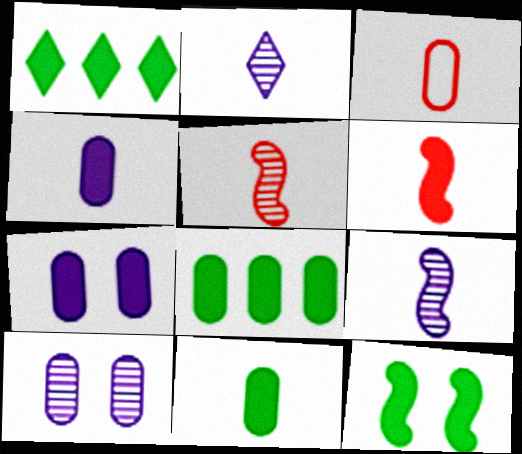[[1, 6, 7], 
[1, 11, 12], 
[3, 8, 10]]